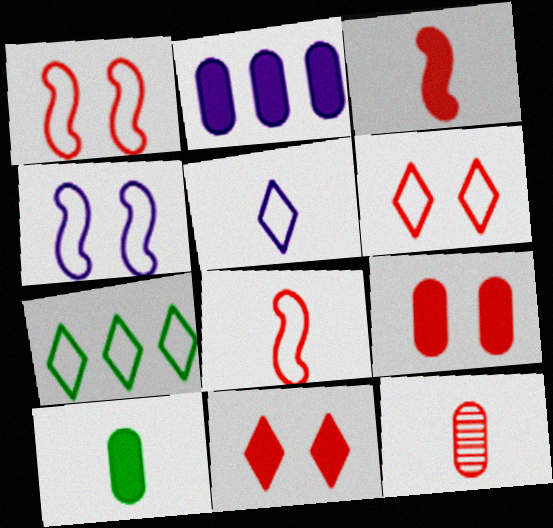[[2, 9, 10], 
[5, 6, 7]]